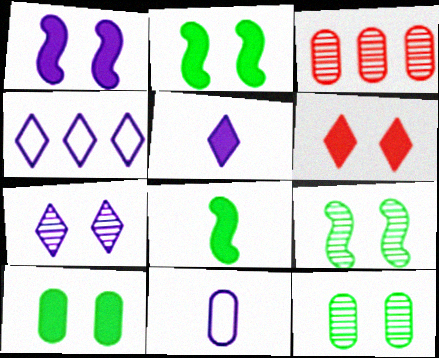[[1, 6, 10], 
[3, 10, 11], 
[4, 5, 7]]